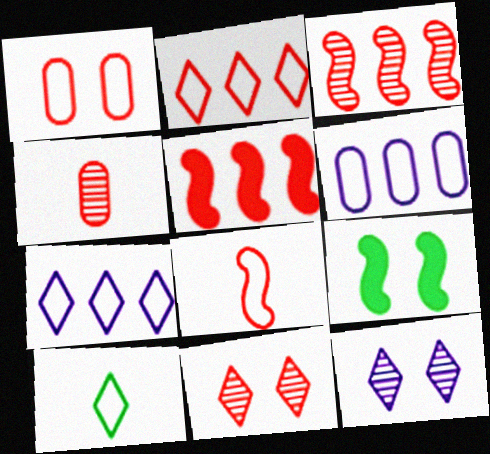[[1, 2, 8], 
[1, 9, 12], 
[3, 4, 11], 
[4, 7, 9]]